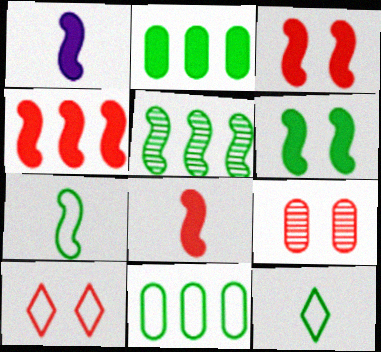[[1, 4, 6], 
[3, 4, 8], 
[3, 9, 10], 
[5, 6, 7]]